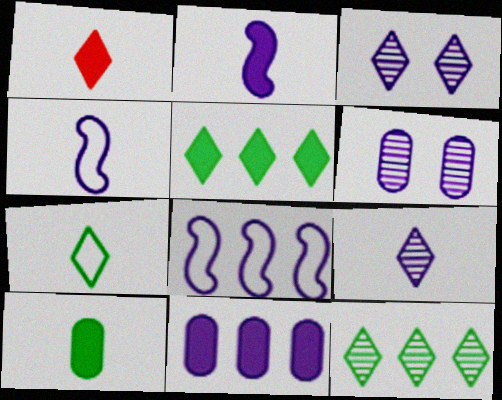[[1, 2, 10], 
[1, 7, 9], 
[3, 4, 11]]